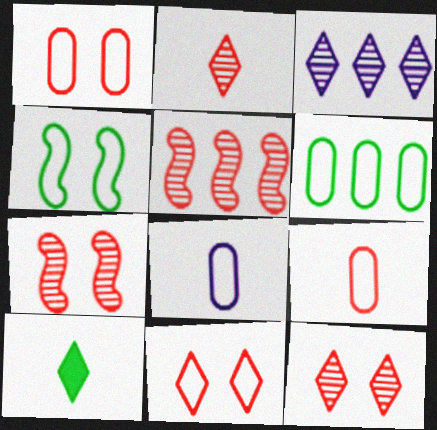[[1, 6, 8], 
[3, 10, 11]]